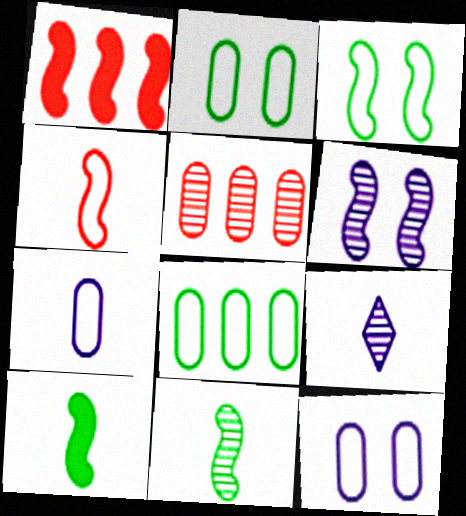[[1, 2, 9]]